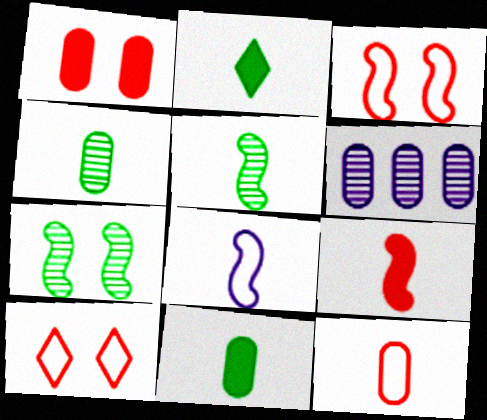[[2, 3, 6], 
[5, 8, 9]]